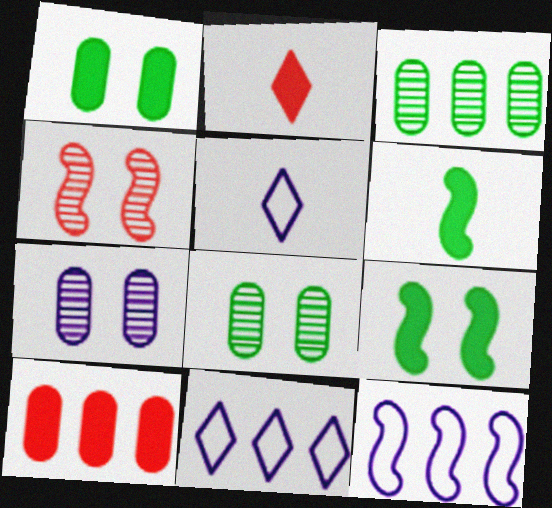[[2, 8, 12], 
[4, 6, 12]]